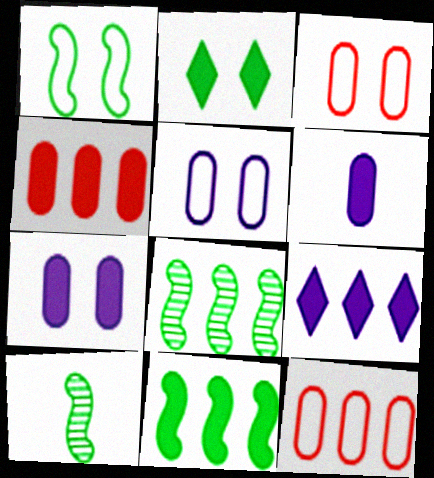[[1, 10, 11], 
[3, 9, 10], 
[4, 9, 11], 
[8, 9, 12]]